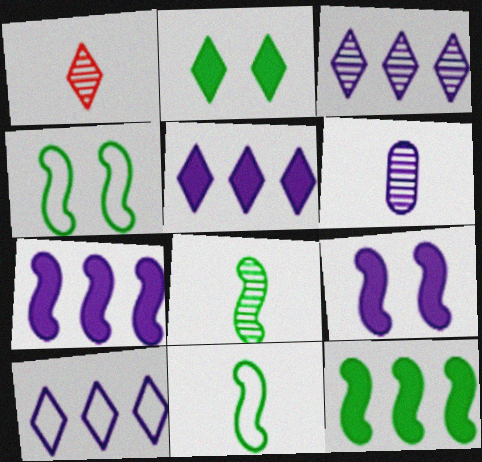[[1, 2, 10], 
[1, 6, 8], 
[3, 5, 10], 
[4, 8, 12], 
[6, 9, 10]]